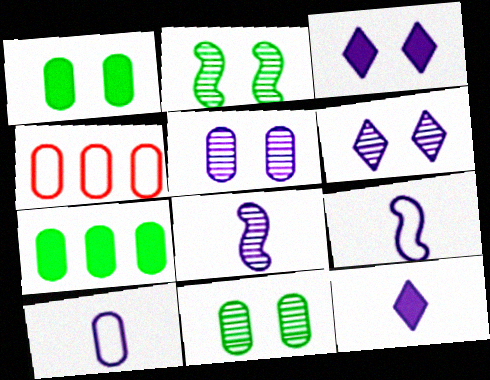[[2, 4, 12], 
[8, 10, 12]]